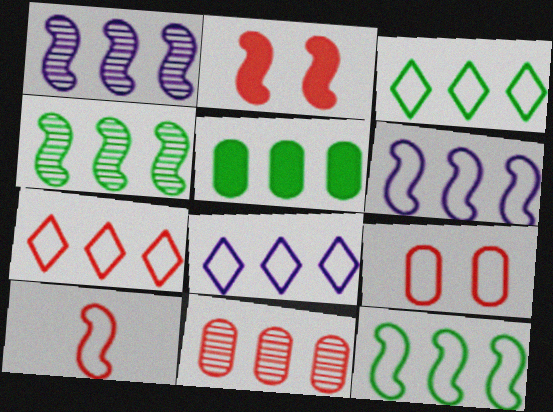[[1, 5, 7], 
[3, 4, 5], 
[3, 7, 8], 
[7, 9, 10]]